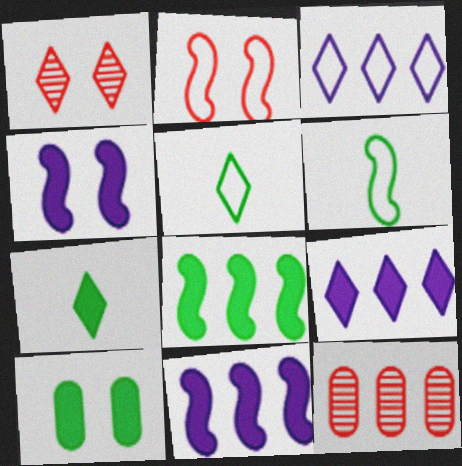[[1, 3, 7], 
[1, 5, 9], 
[3, 8, 12], 
[4, 5, 12], 
[7, 8, 10]]